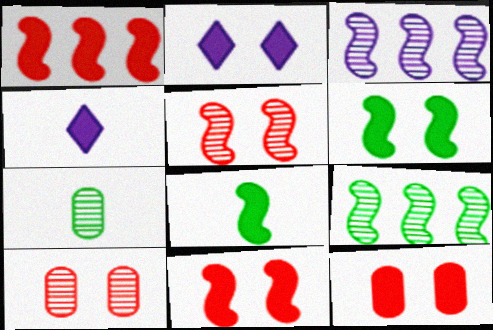[[2, 6, 12]]